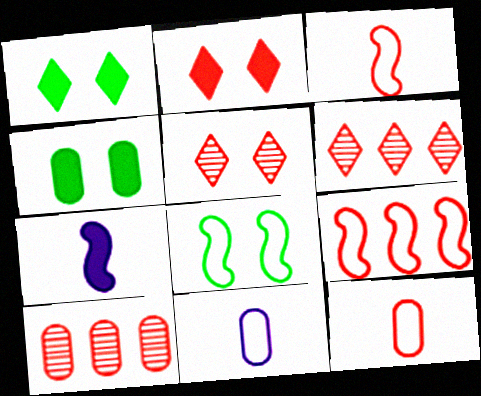[[2, 3, 10], 
[4, 10, 11]]